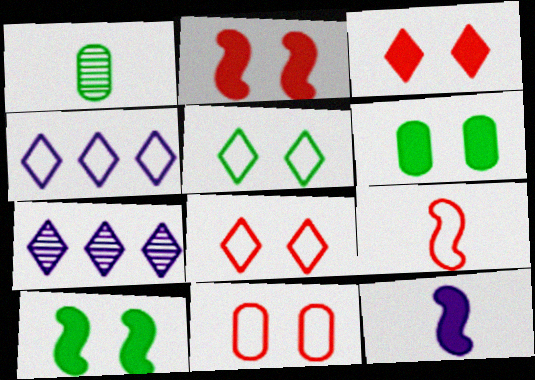[[1, 2, 4], 
[6, 7, 9]]